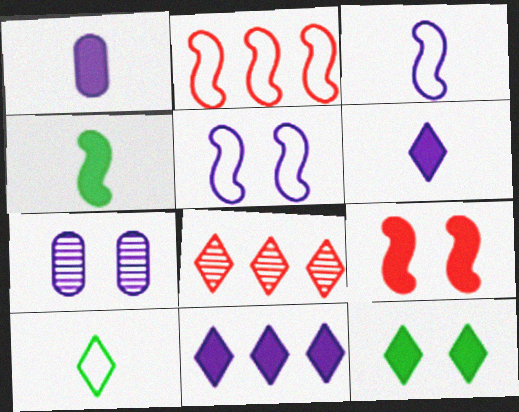[[3, 7, 11]]